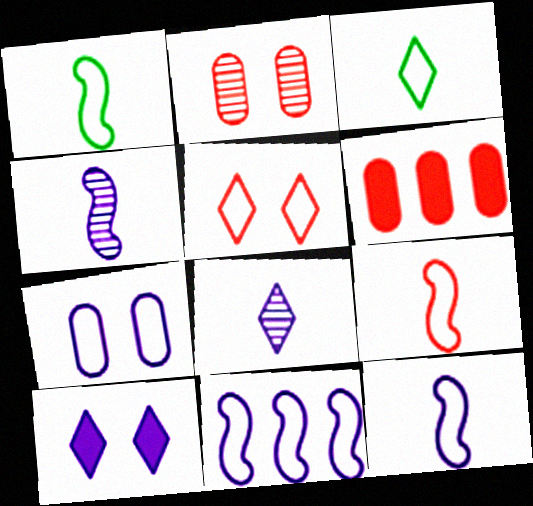[[1, 9, 12]]